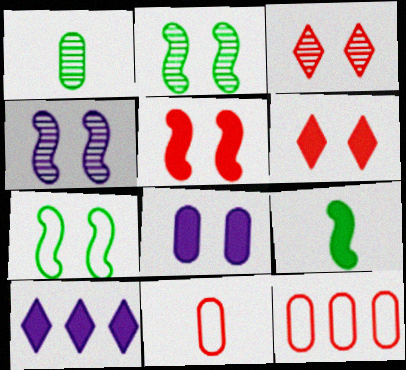[[1, 8, 12], 
[2, 10, 11], 
[3, 7, 8], 
[4, 5, 7]]